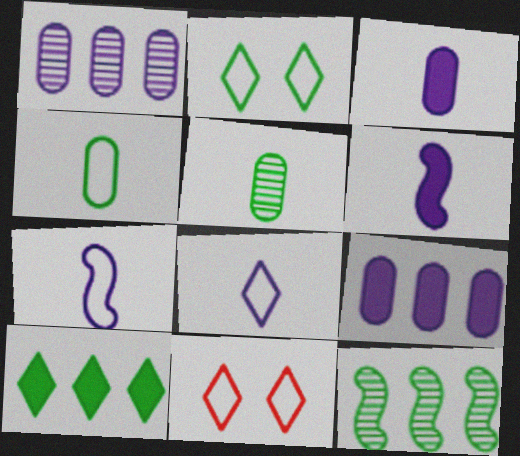[[3, 11, 12]]